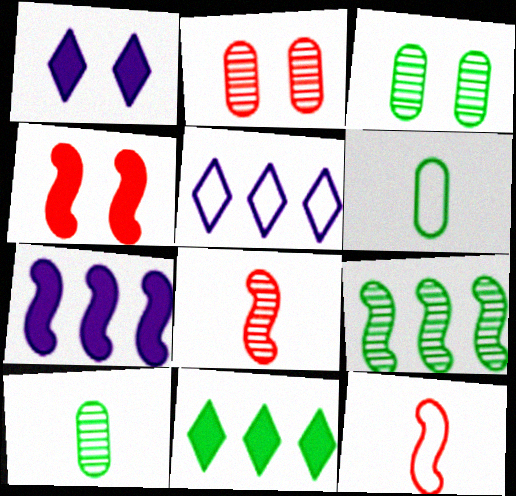[[4, 5, 10]]